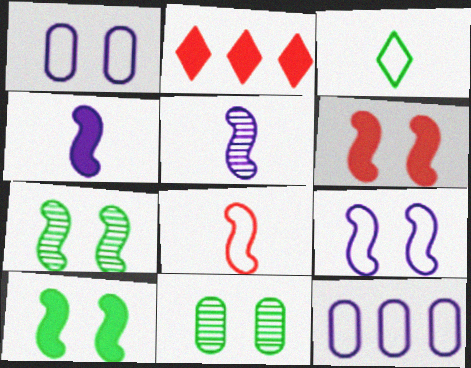[[6, 7, 9]]